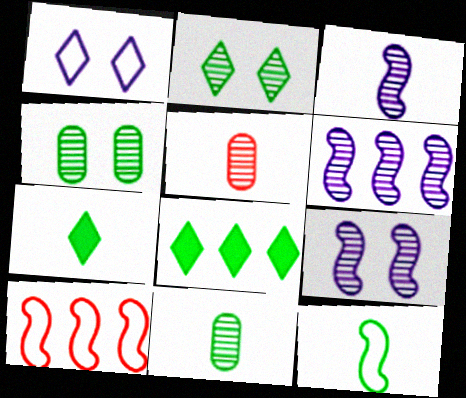[[2, 5, 6], 
[3, 6, 9], 
[4, 8, 12], 
[7, 11, 12]]